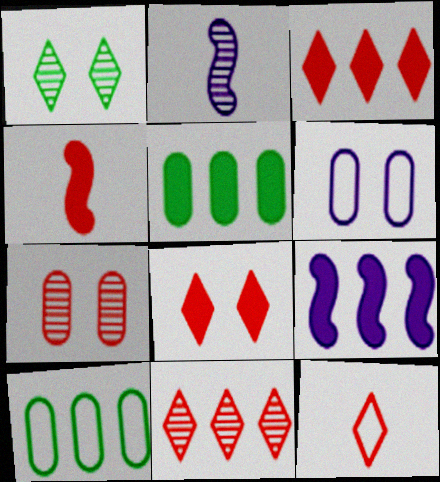[[2, 8, 10], 
[3, 5, 9], 
[8, 11, 12], 
[9, 10, 11]]